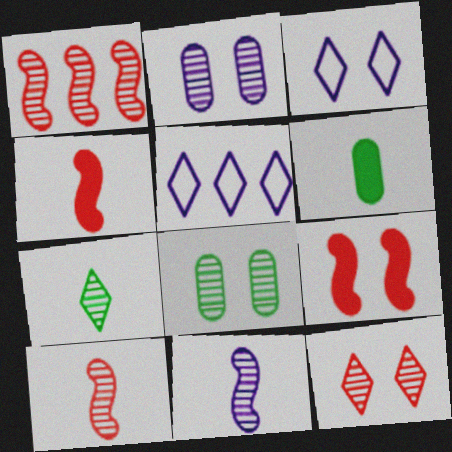[[1, 2, 7], 
[1, 3, 6], 
[3, 8, 9], 
[4, 5, 8]]